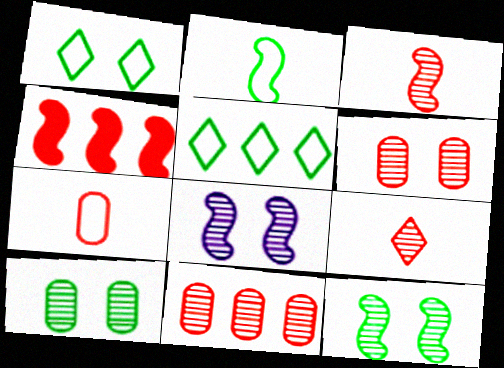[[2, 4, 8]]